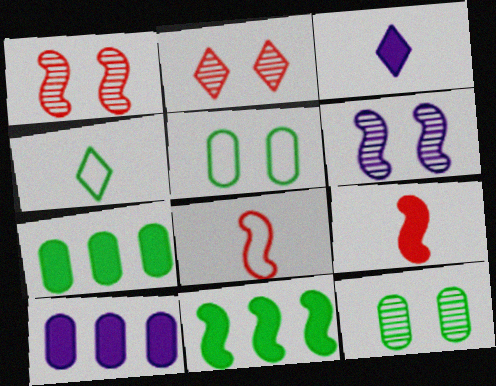[[1, 4, 10], 
[2, 6, 12], 
[4, 11, 12], 
[6, 8, 11]]